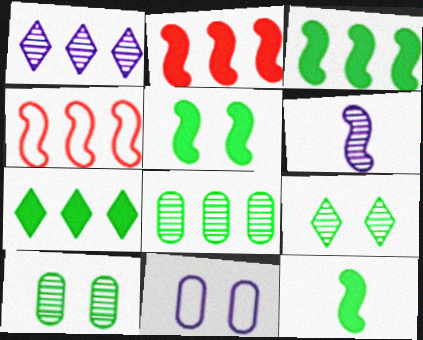[[3, 5, 12], 
[4, 5, 6]]